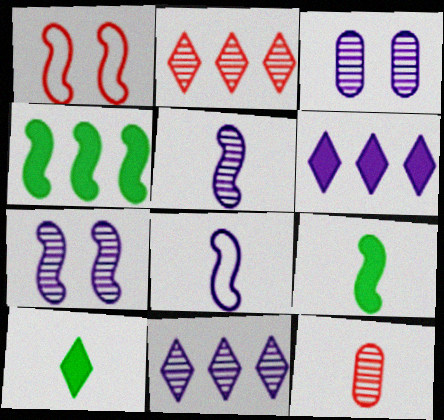[[1, 4, 5], 
[3, 5, 11], 
[3, 6, 8], 
[8, 10, 12]]